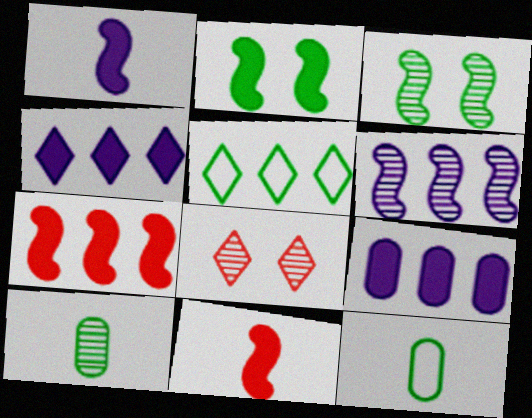[[1, 2, 7], 
[2, 5, 10], 
[6, 8, 10]]